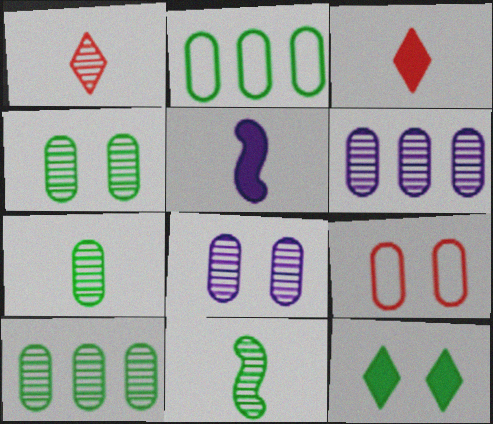[[2, 11, 12], 
[4, 7, 10]]